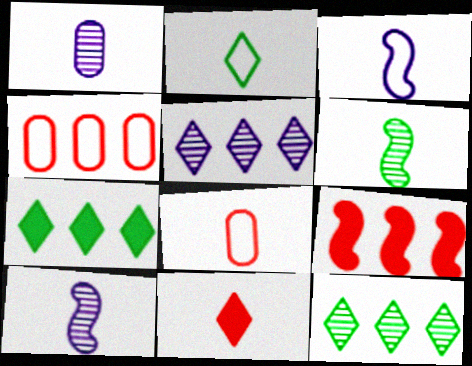[[2, 3, 8]]